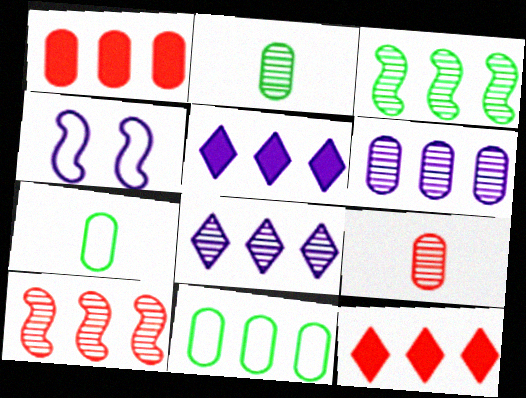[[1, 6, 11], 
[2, 4, 12], 
[5, 10, 11]]